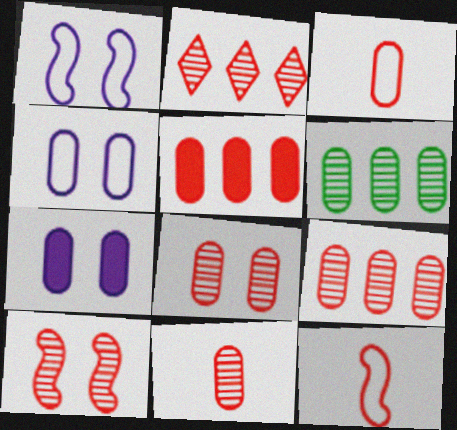[[2, 10, 11], 
[3, 5, 8], 
[3, 6, 7], 
[8, 9, 11]]